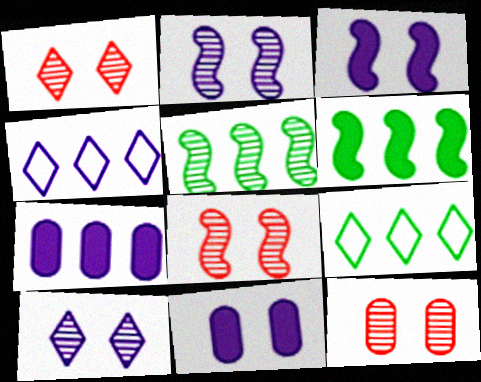[[1, 8, 12]]